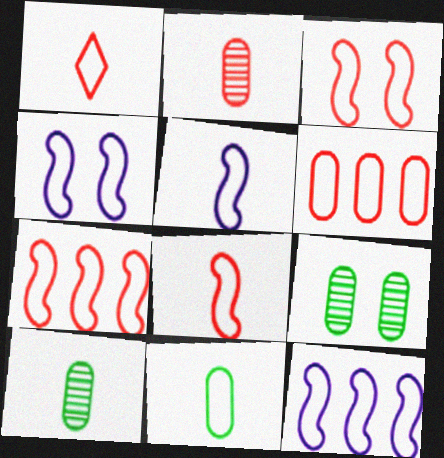[[1, 3, 6], 
[1, 5, 11], 
[3, 7, 8], 
[4, 5, 12]]